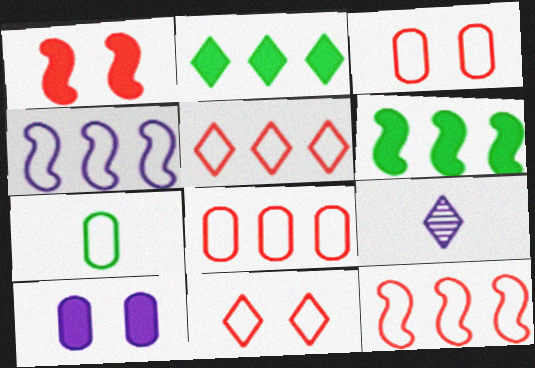[[2, 9, 11], 
[3, 6, 9], 
[4, 7, 11], 
[4, 9, 10], 
[5, 8, 12]]